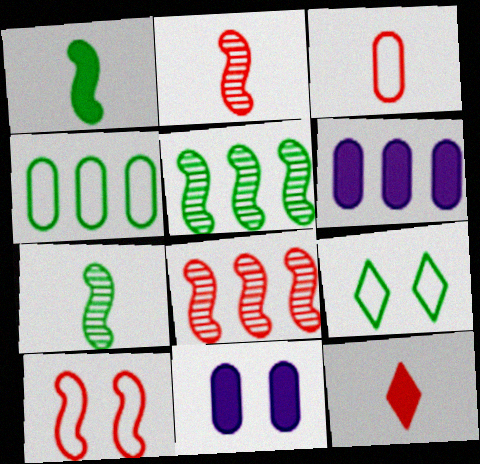[[2, 3, 12], 
[2, 6, 9]]